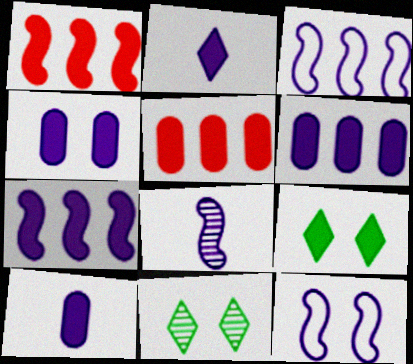[[1, 9, 10], 
[2, 4, 7], 
[4, 6, 10], 
[7, 8, 12]]